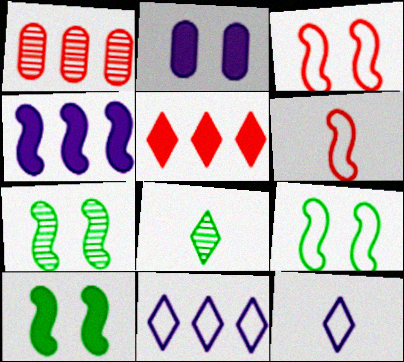[[1, 10, 12], 
[4, 6, 7], 
[7, 9, 10]]